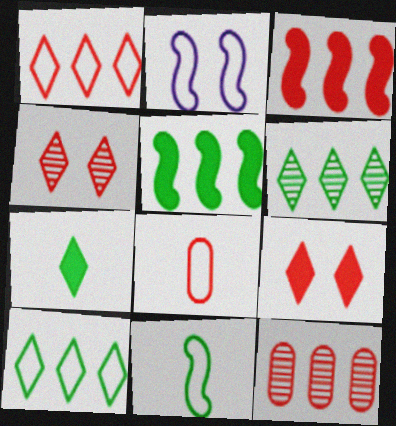[[1, 3, 12], 
[2, 7, 12], 
[2, 8, 10], 
[3, 4, 8]]